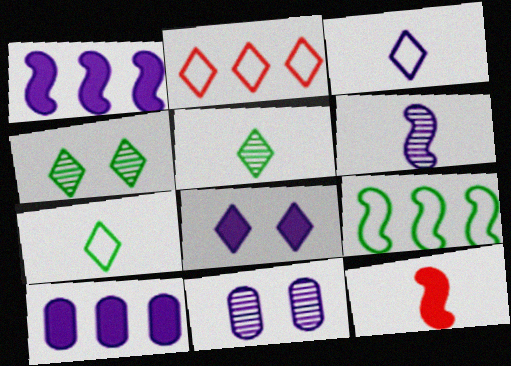[[1, 3, 11], 
[2, 5, 8]]